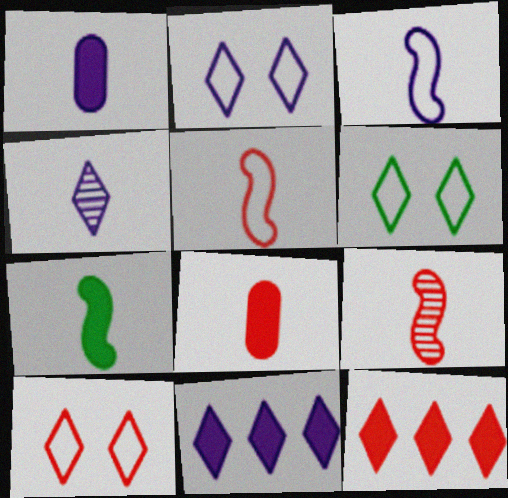[[1, 3, 4], 
[2, 4, 11], 
[2, 6, 10], 
[3, 7, 9], 
[4, 6, 12]]